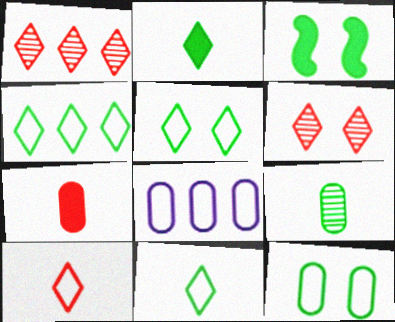[[3, 4, 9], 
[4, 5, 11]]